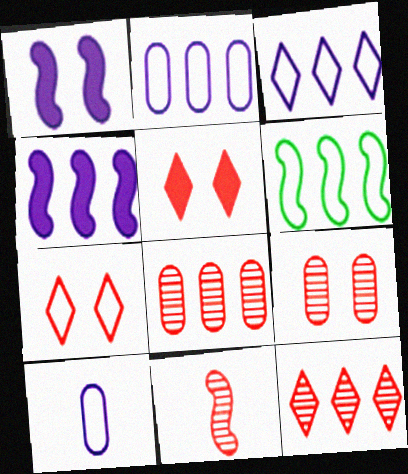[[1, 6, 11], 
[6, 7, 10], 
[9, 11, 12]]